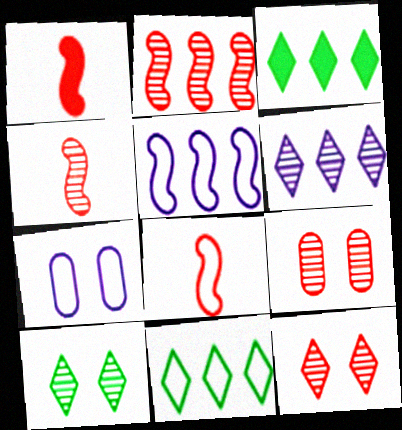[[1, 4, 8], 
[3, 4, 7], 
[7, 8, 11]]